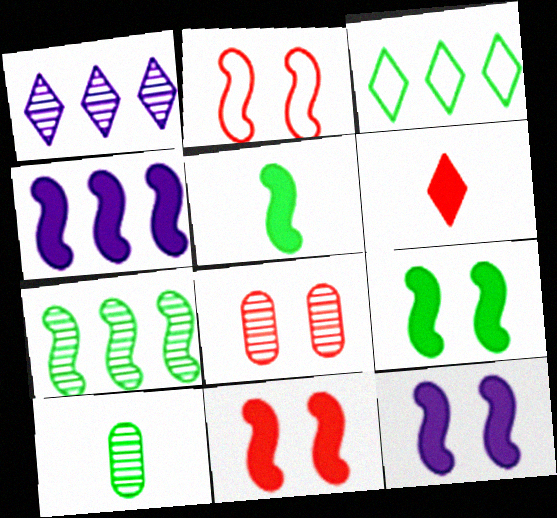[[3, 9, 10], 
[4, 5, 11], 
[9, 11, 12]]